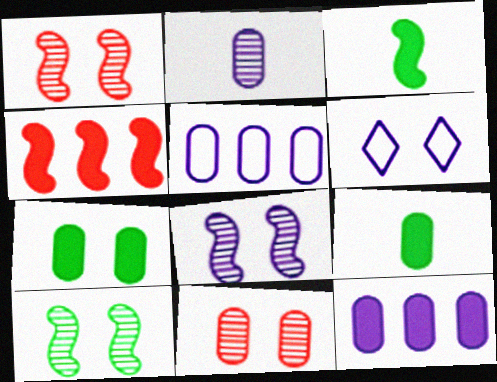[[1, 6, 7], 
[1, 8, 10], 
[5, 9, 11]]